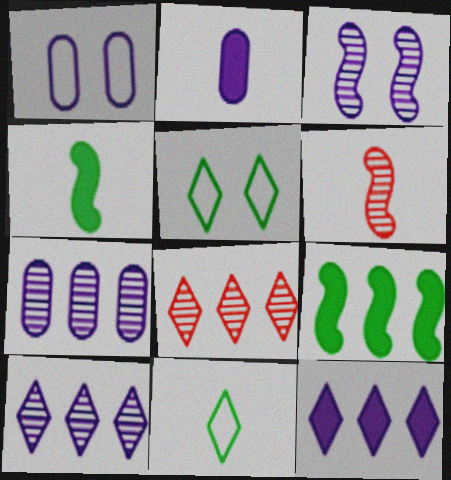[[1, 2, 7], 
[1, 4, 8], 
[2, 6, 11]]